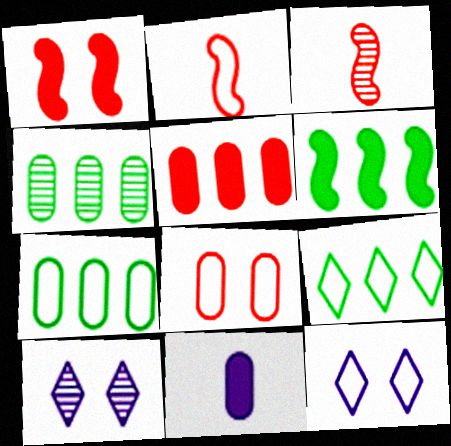[[2, 7, 12], 
[3, 4, 10], 
[4, 6, 9], 
[4, 8, 11]]